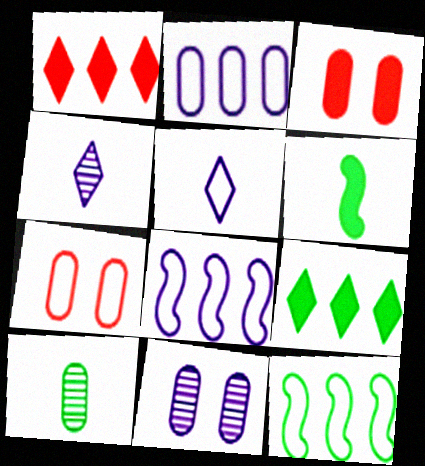[[2, 3, 10], 
[3, 4, 12], 
[5, 7, 12]]